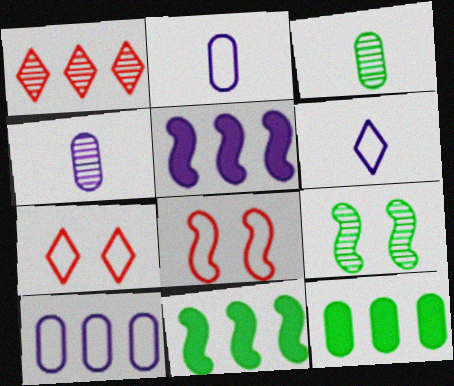[[1, 4, 9], 
[1, 10, 11], 
[3, 5, 7], 
[4, 7, 11]]